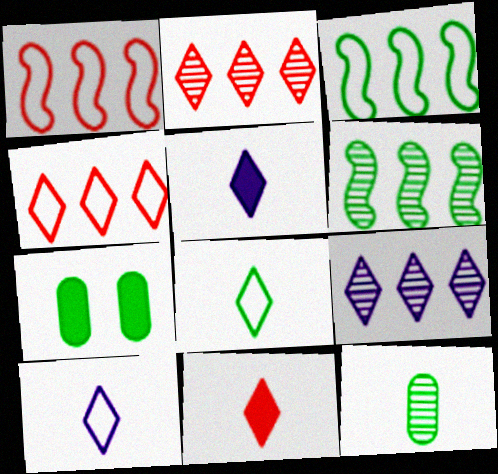[[6, 7, 8]]